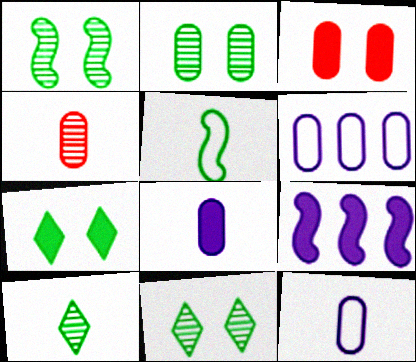[[1, 2, 11]]